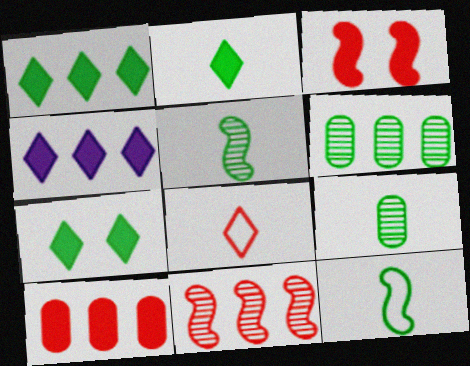[[1, 2, 7], 
[2, 9, 12], 
[6, 7, 12]]